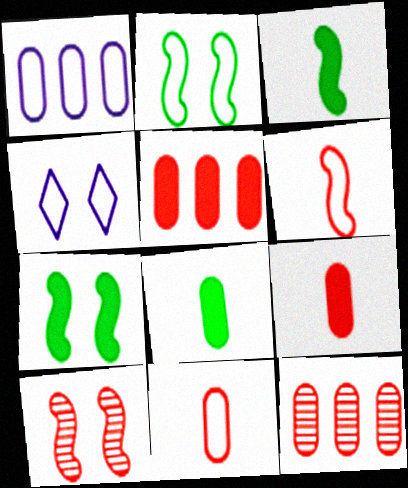[[3, 4, 12]]